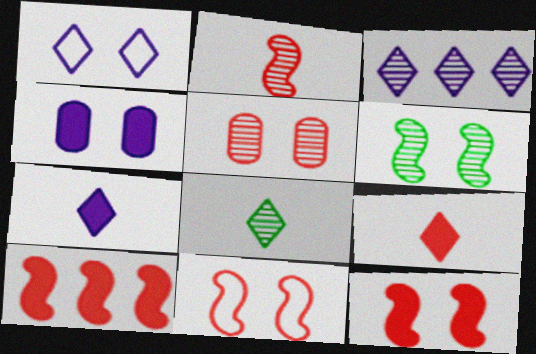[[1, 3, 7], 
[2, 10, 11]]